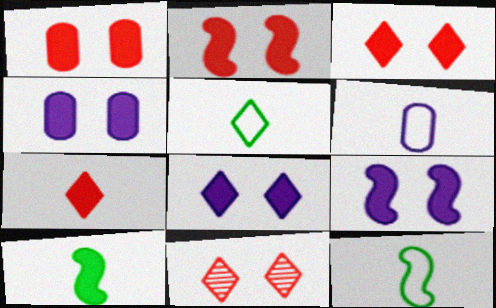[[1, 2, 3], 
[4, 8, 9]]